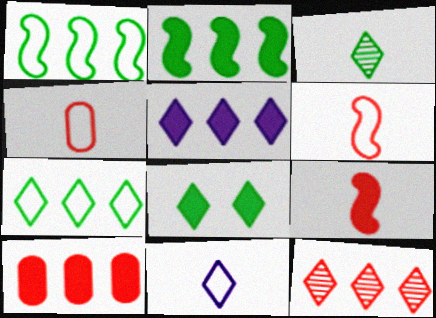[[2, 5, 10], 
[3, 7, 8], 
[5, 7, 12], 
[8, 11, 12]]